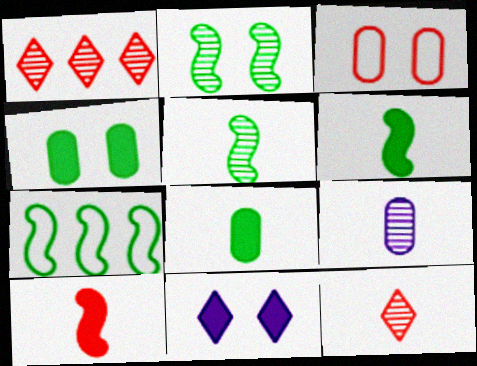[[1, 2, 9], 
[1, 3, 10], 
[2, 3, 11], 
[2, 6, 7], 
[5, 9, 12]]